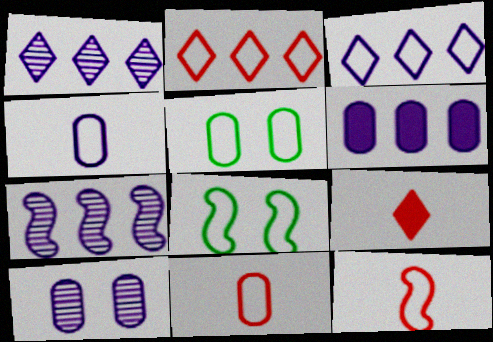[[2, 4, 8], 
[3, 5, 12], 
[3, 6, 7], 
[3, 8, 11], 
[4, 6, 10], 
[5, 7, 9]]